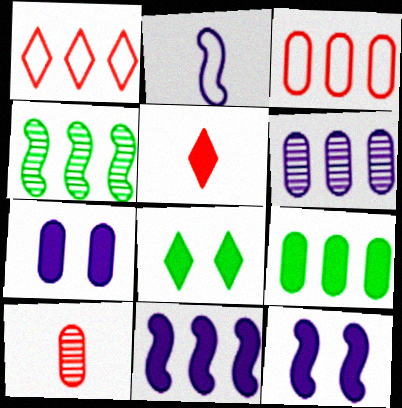[[3, 6, 9], 
[5, 9, 12]]